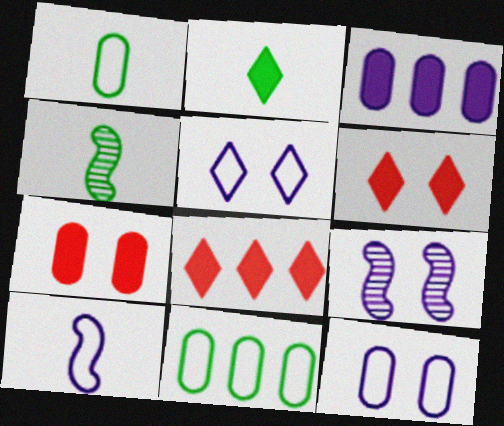[[1, 2, 4], 
[1, 8, 9], 
[4, 8, 12]]